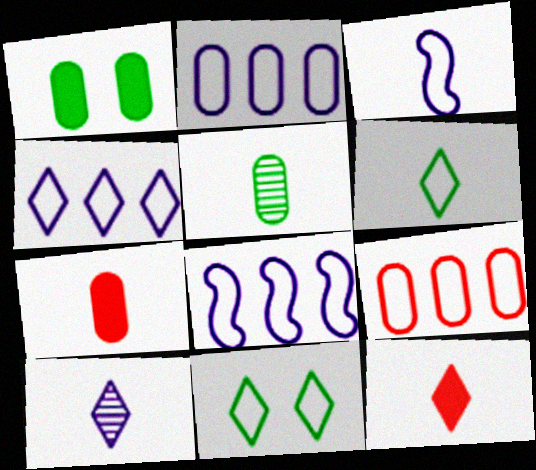[[2, 4, 8], 
[3, 5, 12], 
[3, 9, 11], 
[6, 10, 12]]